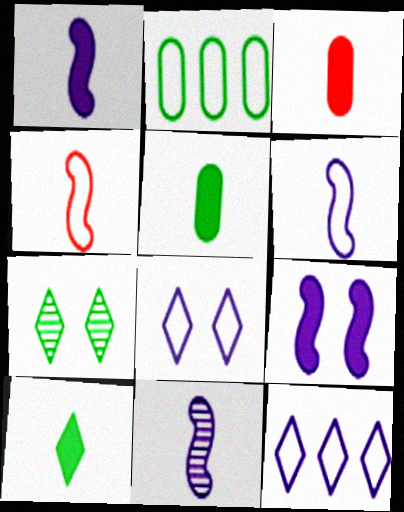[[1, 3, 10], 
[1, 6, 11], 
[2, 4, 8]]